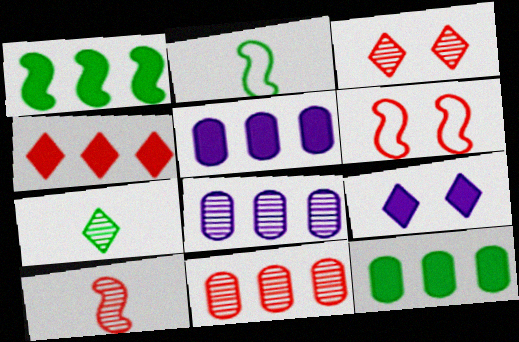[[1, 4, 5], 
[2, 3, 5], 
[2, 9, 11], 
[3, 10, 11], 
[5, 6, 7]]